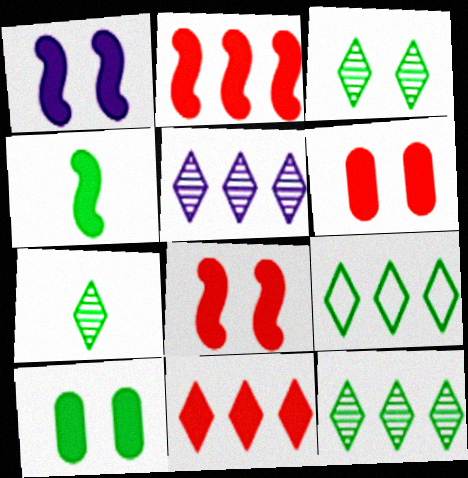[[1, 2, 4], 
[3, 7, 12], 
[5, 9, 11]]